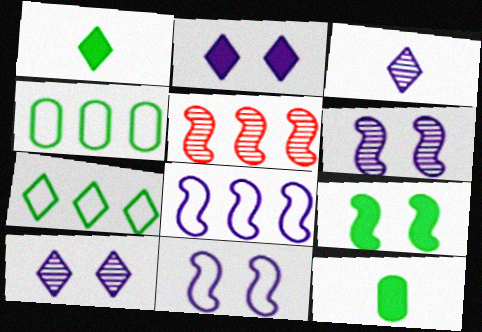[]